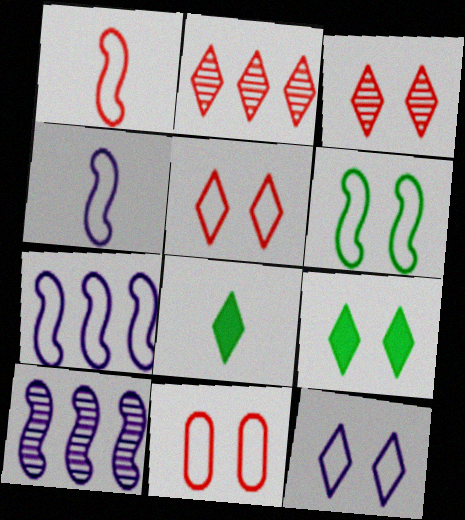[[1, 6, 7], 
[2, 8, 12], 
[3, 9, 12], 
[6, 11, 12], 
[8, 10, 11]]